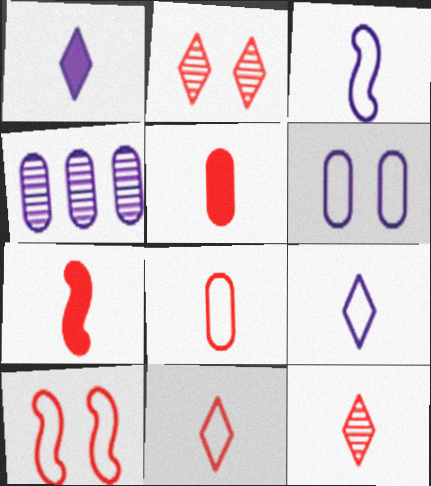[[7, 8, 12]]